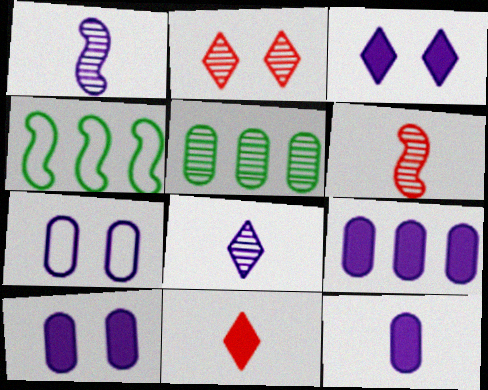[[1, 2, 5], 
[2, 4, 12], 
[9, 10, 12]]